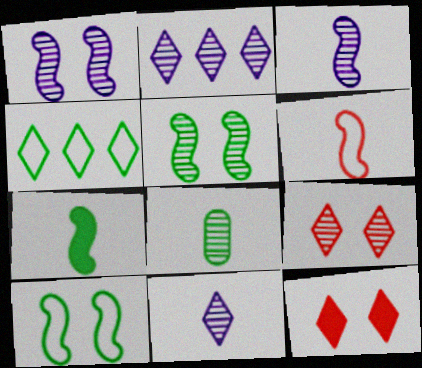[[3, 6, 7], 
[4, 11, 12]]